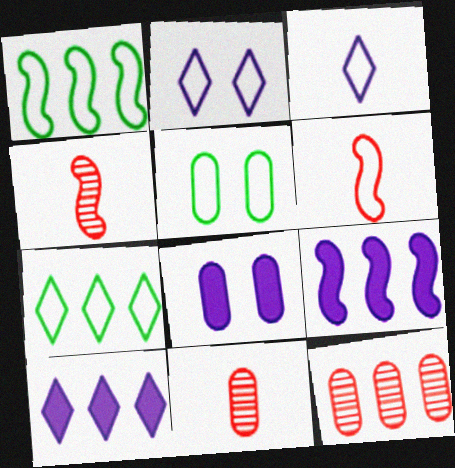[[1, 10, 12], 
[4, 5, 10], 
[4, 7, 8], 
[7, 9, 12]]